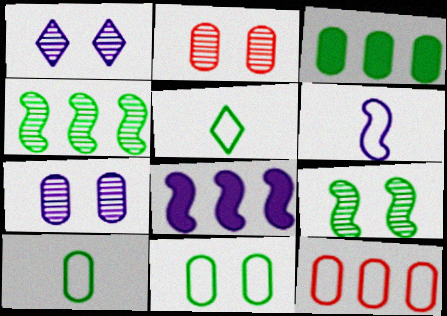[[1, 2, 9], 
[2, 5, 8], 
[3, 5, 9]]